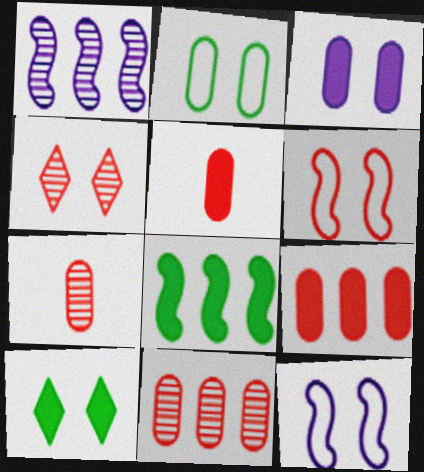[]